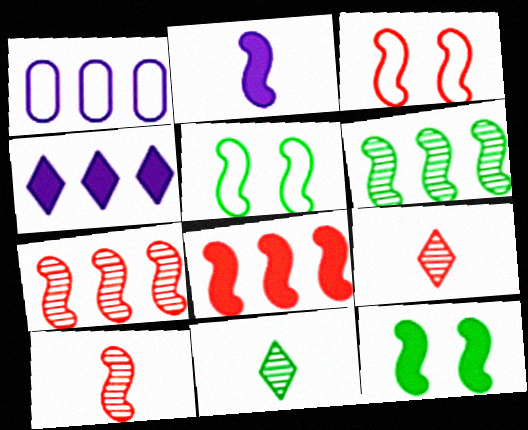[[1, 9, 12], 
[2, 3, 6], 
[2, 5, 7], 
[2, 8, 12], 
[3, 8, 10]]